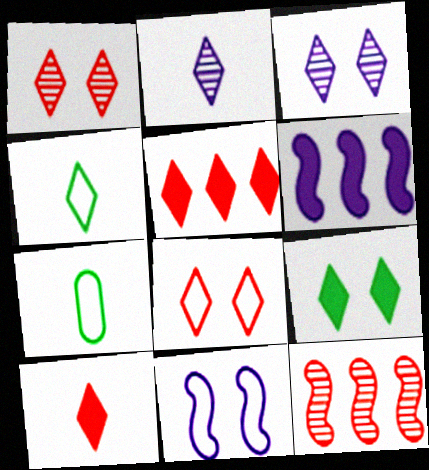[[1, 6, 7], 
[2, 4, 10], 
[3, 4, 5], 
[3, 8, 9]]